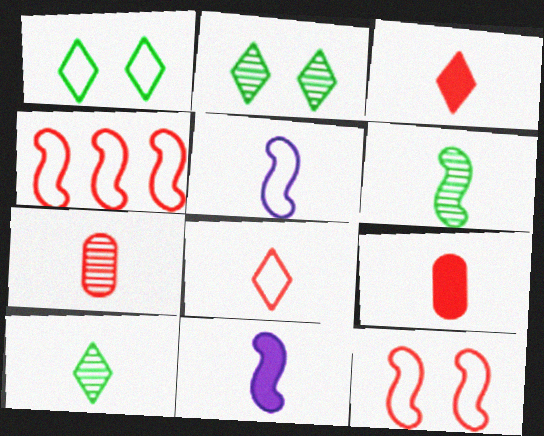[[5, 9, 10]]